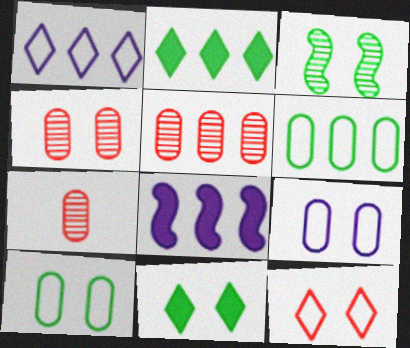[[3, 10, 11], 
[4, 5, 7]]